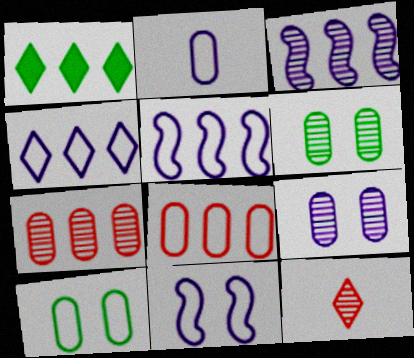[[1, 3, 8], 
[1, 5, 7], 
[2, 4, 11], 
[2, 8, 10], 
[3, 6, 12]]